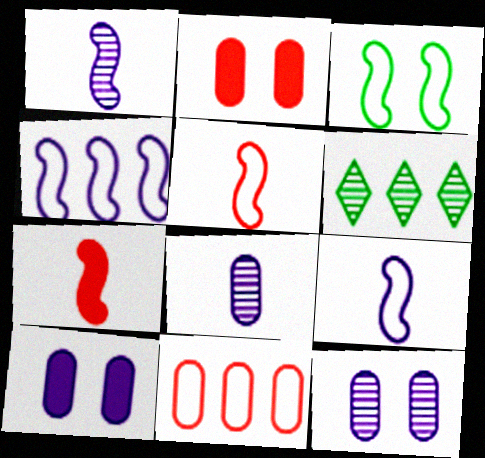[[2, 6, 9], 
[3, 4, 5], 
[5, 6, 10]]